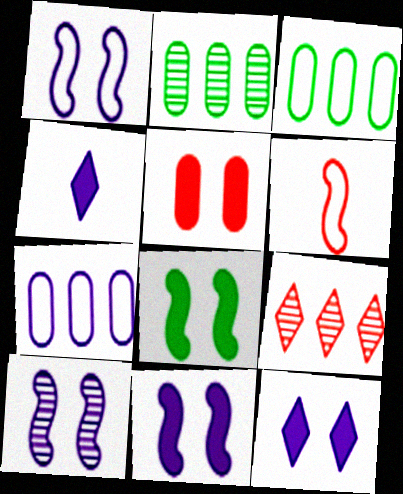[[1, 10, 11], 
[2, 6, 12], 
[4, 7, 10], 
[5, 6, 9], 
[5, 8, 12]]